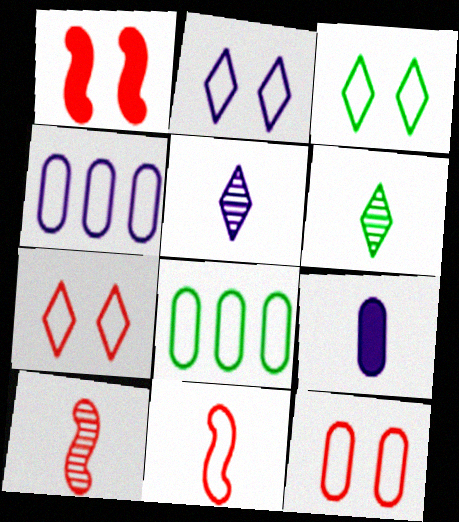[[1, 4, 6], 
[1, 5, 8], 
[2, 3, 7], 
[2, 8, 11], 
[3, 4, 11], 
[6, 9, 11]]